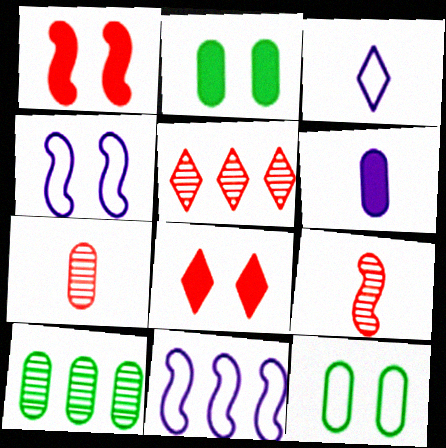[[1, 3, 10]]